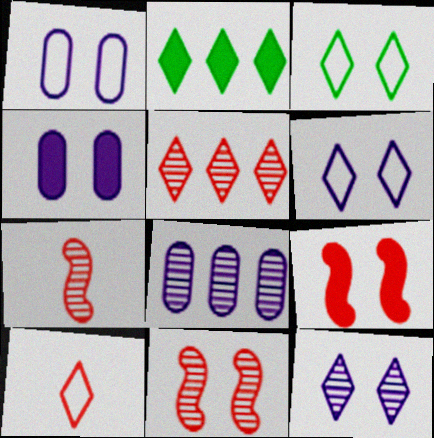[[1, 2, 7], 
[2, 10, 12], 
[3, 4, 11]]